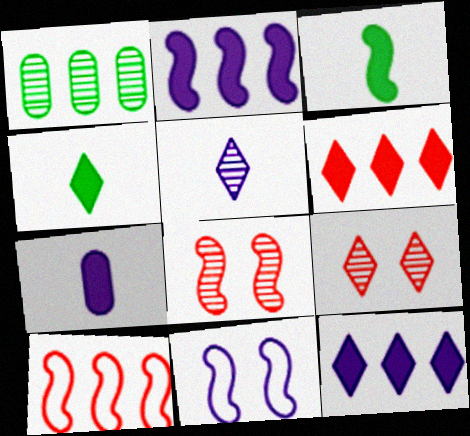[[1, 5, 8], 
[1, 10, 12]]